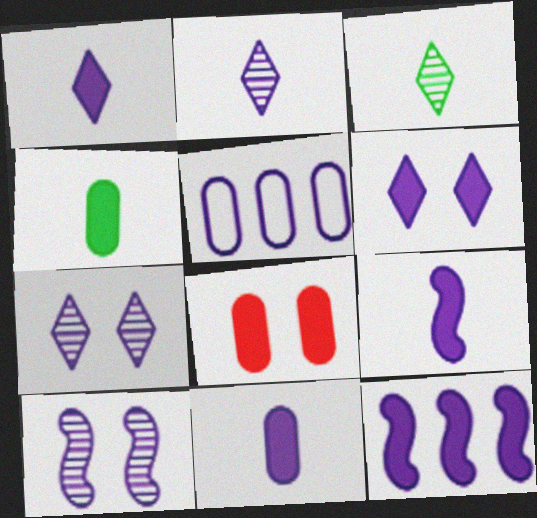[[1, 5, 10], 
[1, 9, 11], 
[5, 7, 9], 
[6, 11, 12]]